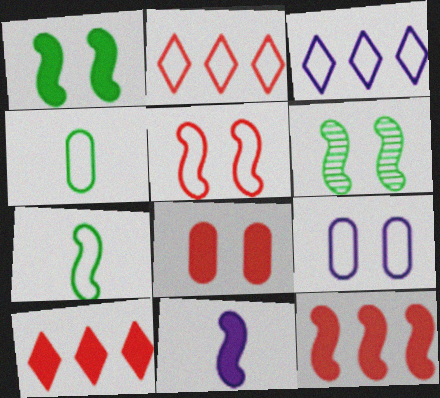[[1, 11, 12], 
[2, 7, 9], 
[3, 4, 5]]